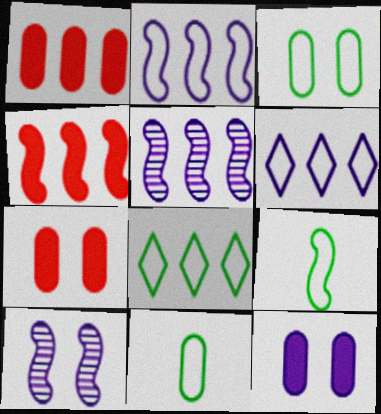[[1, 5, 8], 
[3, 8, 9], 
[4, 9, 10]]